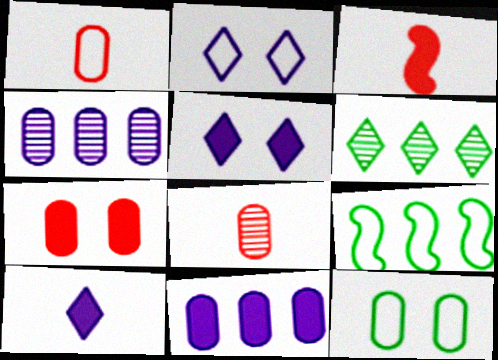[[1, 2, 9], 
[5, 8, 9], 
[8, 11, 12]]